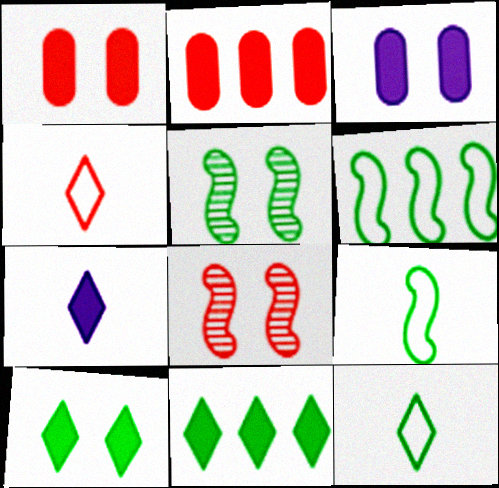[[2, 4, 8]]